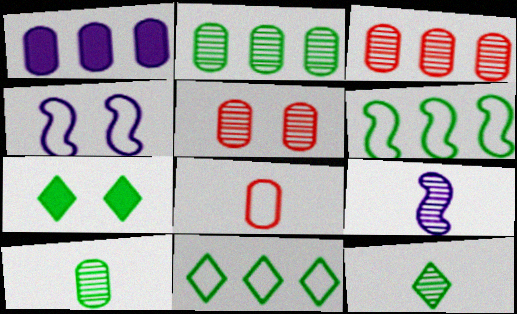[[4, 5, 7], 
[4, 8, 11], 
[6, 7, 10], 
[7, 11, 12]]